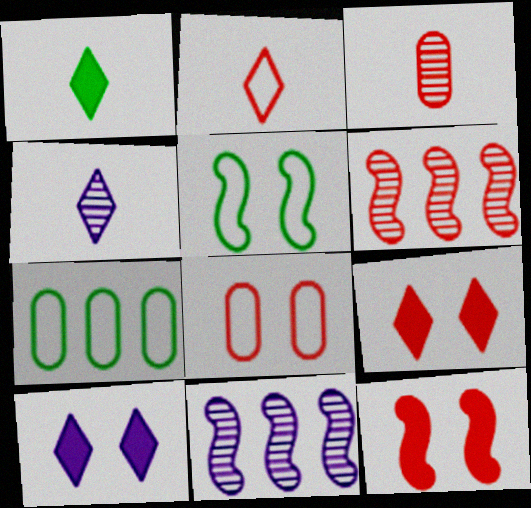[[1, 2, 4], 
[1, 8, 11], 
[4, 7, 12]]